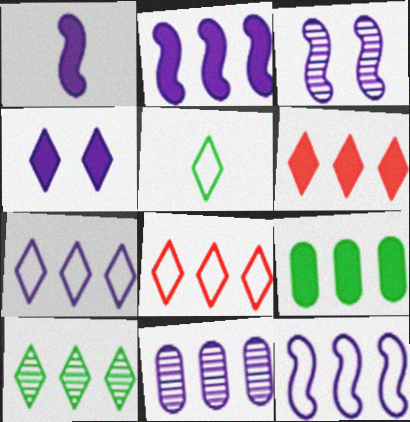[[1, 3, 12], 
[2, 6, 9], 
[2, 7, 11], 
[6, 7, 10]]